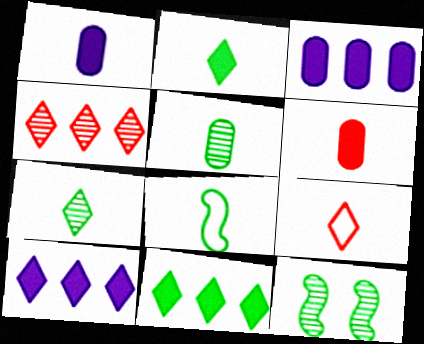[[2, 5, 8], 
[3, 9, 12]]